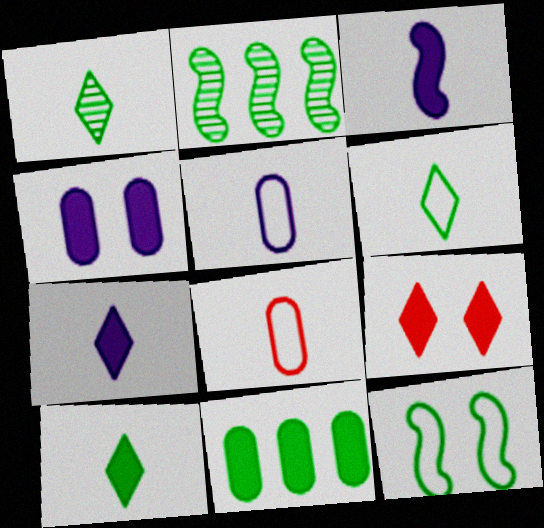[[1, 3, 8], 
[1, 6, 10], 
[1, 11, 12], 
[2, 5, 9], 
[3, 9, 11]]